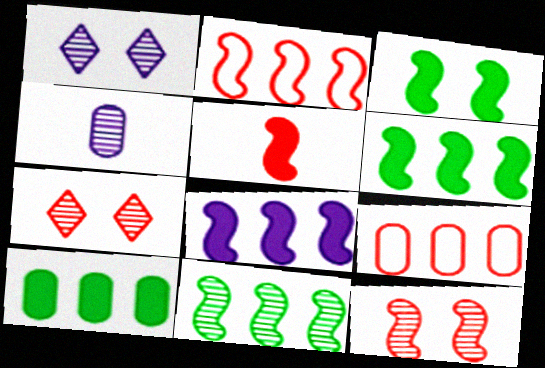[[2, 5, 12], 
[2, 8, 11], 
[3, 5, 8], 
[4, 7, 11], 
[5, 7, 9]]